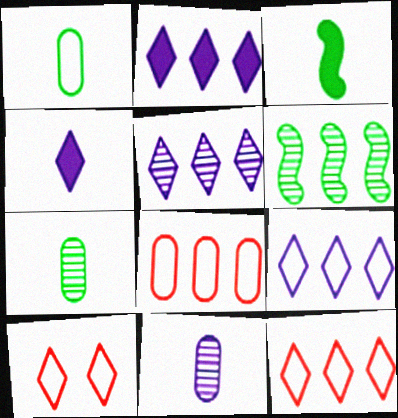[[2, 5, 9], 
[2, 6, 8]]